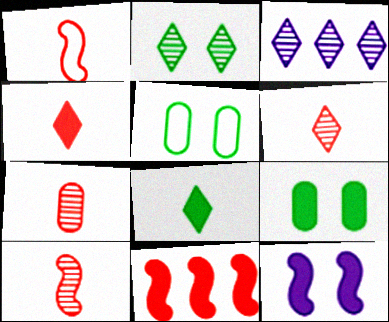[[1, 3, 9], 
[1, 4, 7], 
[2, 3, 6], 
[6, 7, 10]]